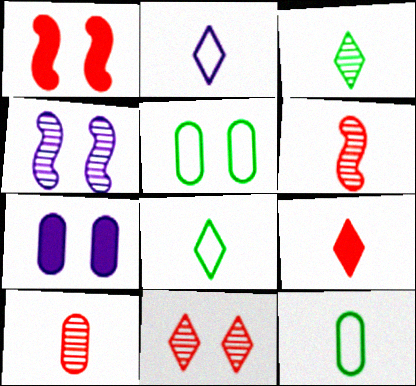[[2, 3, 9]]